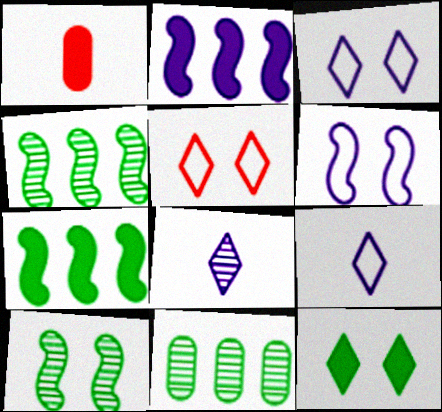[[1, 2, 12], 
[1, 3, 4]]